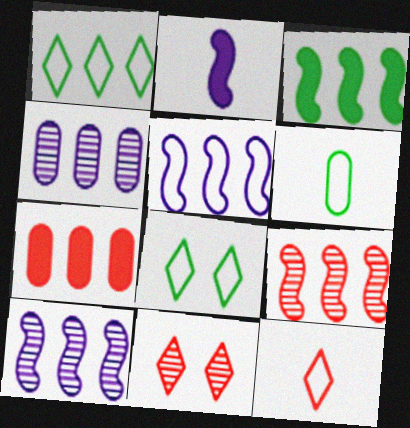[[1, 7, 10], 
[3, 5, 9]]